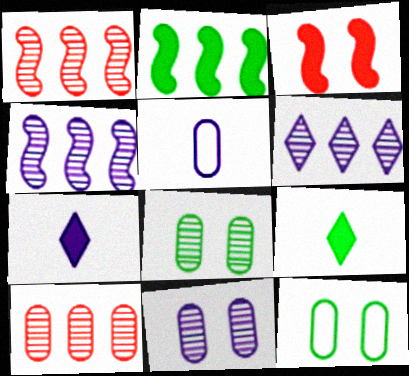[[1, 7, 12]]